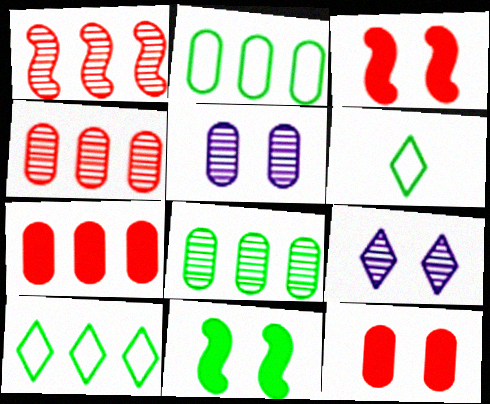[[6, 8, 11]]